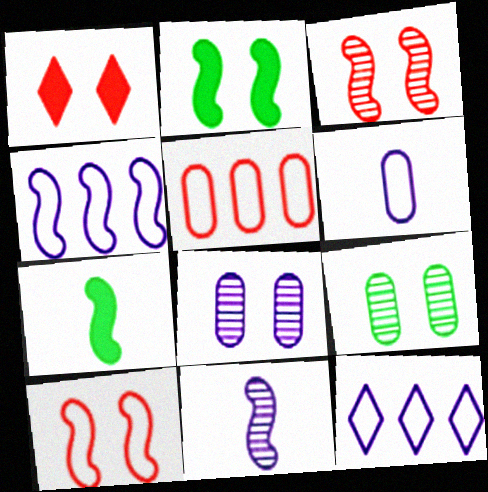[[3, 4, 7]]